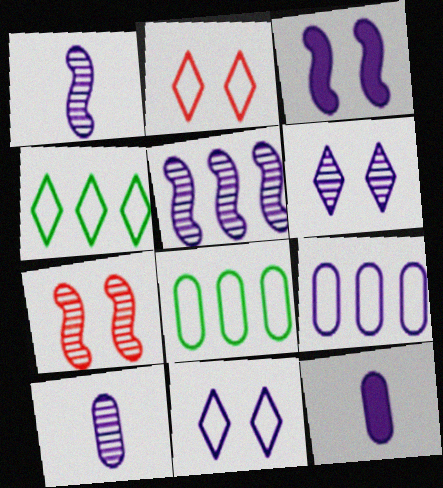[[4, 7, 12], 
[5, 6, 10], 
[5, 11, 12]]